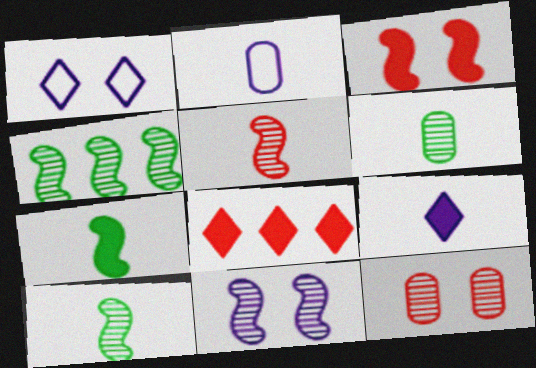[[4, 5, 11]]